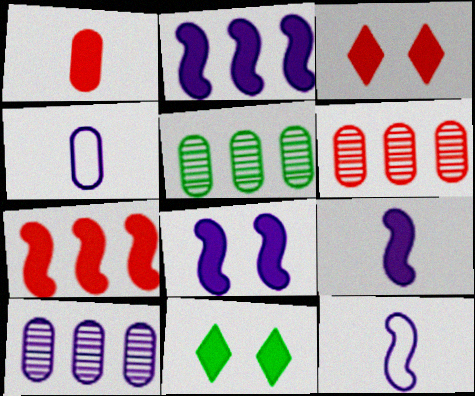[[1, 2, 11], 
[1, 3, 7], 
[2, 8, 9], 
[3, 5, 12], 
[5, 6, 10], 
[6, 11, 12]]